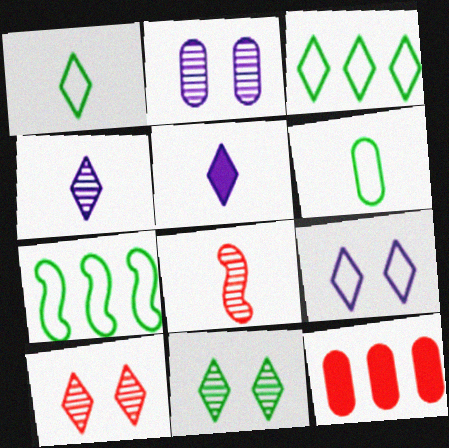[[2, 6, 12], 
[3, 5, 10], 
[5, 6, 8]]